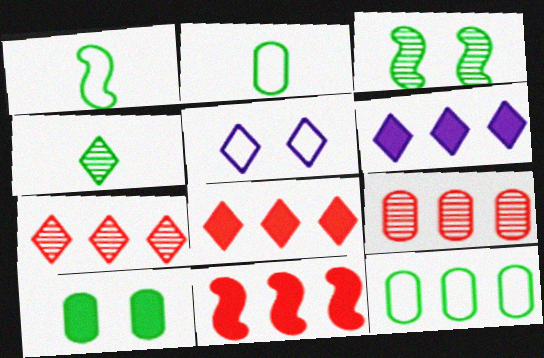[[4, 5, 8]]